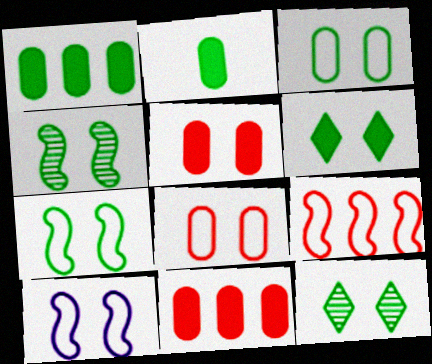[[3, 4, 6], 
[5, 10, 12]]